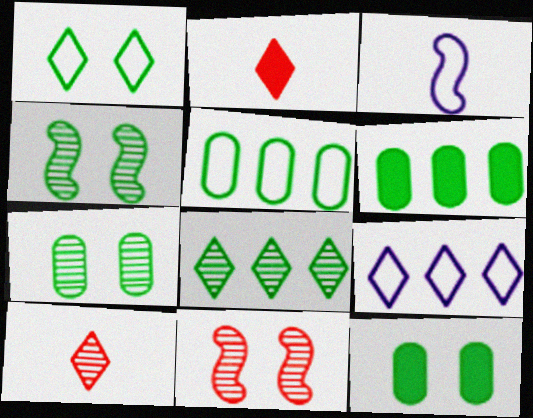[[1, 4, 12]]